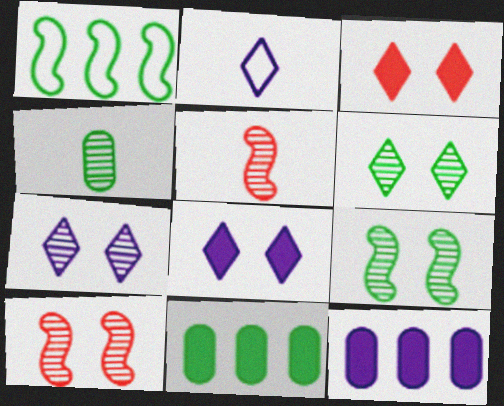[[2, 10, 11]]